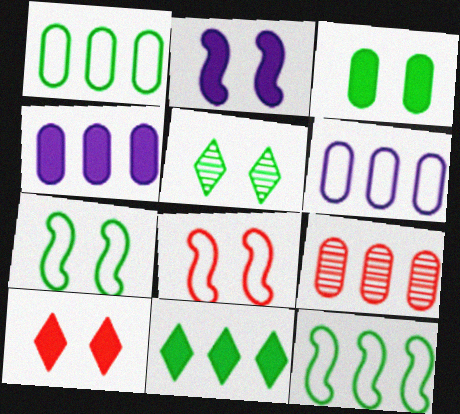[[1, 4, 9], 
[2, 3, 10], 
[3, 5, 7]]